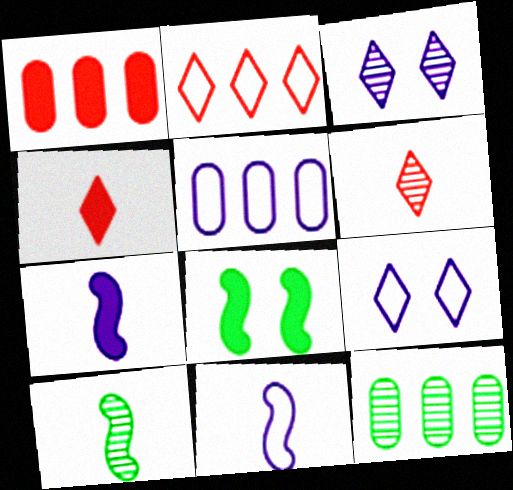[[1, 5, 12], 
[1, 9, 10], 
[3, 5, 7], 
[5, 6, 8], 
[5, 9, 11]]